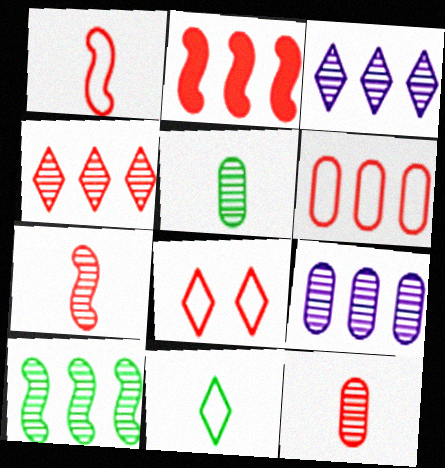[[1, 6, 8], 
[2, 4, 6], 
[2, 8, 12], 
[4, 9, 10]]